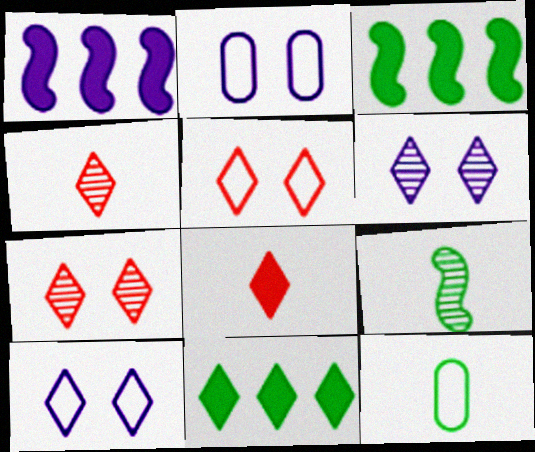[[1, 7, 12], 
[2, 3, 4], 
[4, 10, 11]]